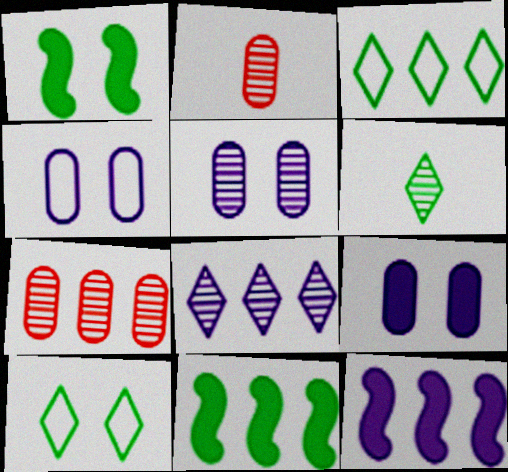[[2, 10, 12], 
[3, 7, 12], 
[4, 5, 9]]